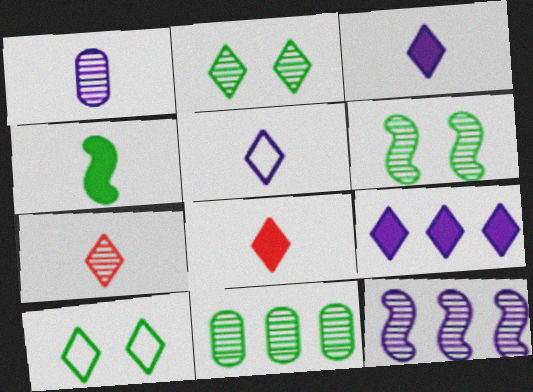[[4, 10, 11], 
[7, 9, 10]]